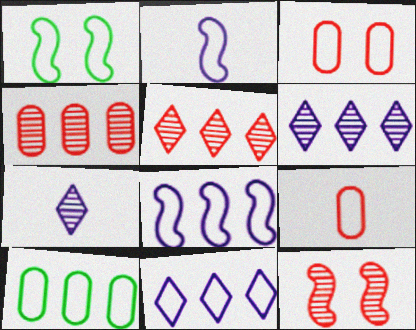[[1, 9, 11]]